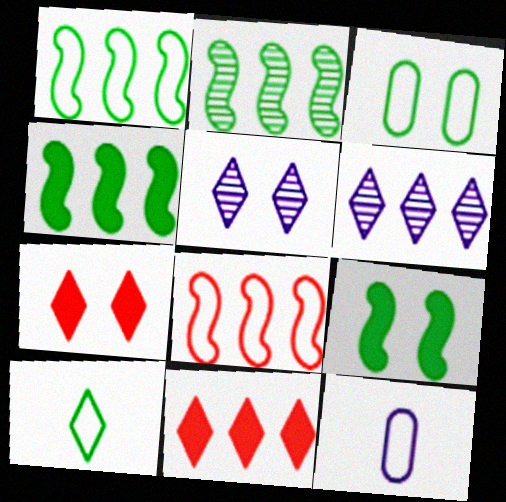[[1, 2, 4], 
[1, 3, 10], 
[2, 7, 12], 
[5, 10, 11], 
[6, 7, 10]]